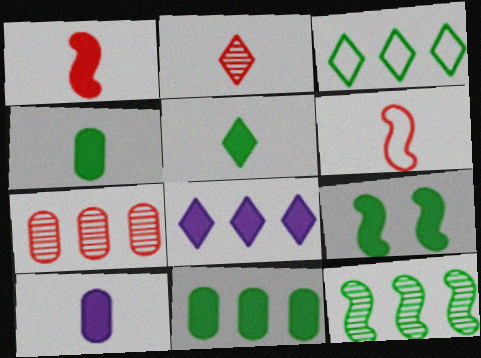[[1, 5, 10], 
[3, 11, 12], 
[5, 9, 11]]